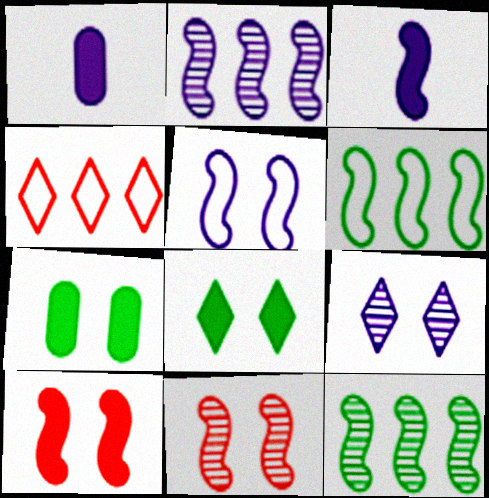[[2, 3, 5], 
[3, 6, 11]]